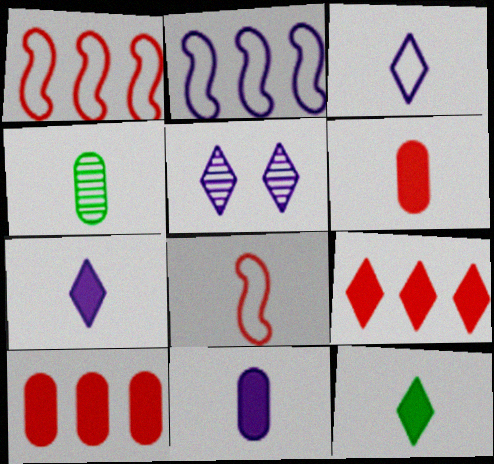[[2, 5, 11], 
[4, 7, 8]]